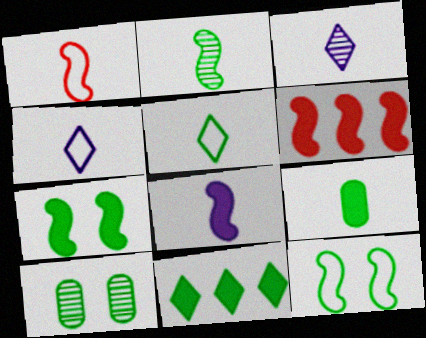[[1, 2, 8], 
[1, 3, 9], 
[2, 5, 9], 
[4, 6, 10], 
[6, 7, 8], 
[7, 9, 11]]